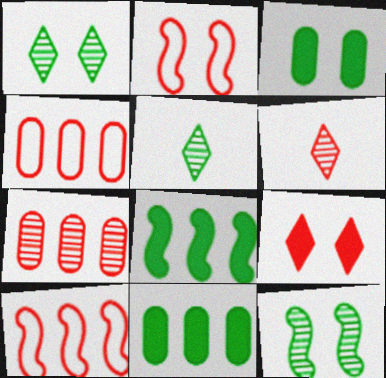[]